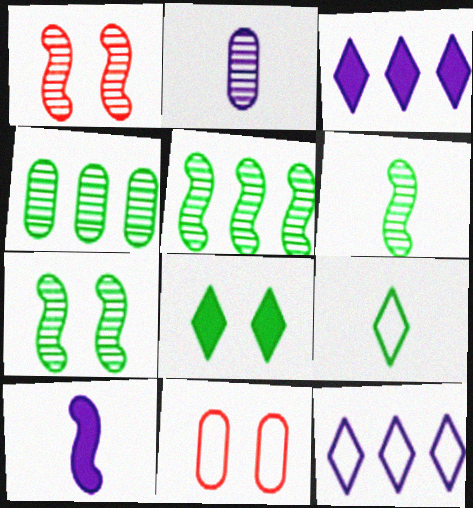[[3, 6, 11], 
[5, 6, 7]]